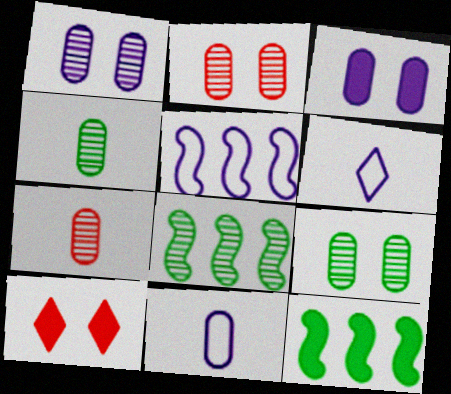[[1, 2, 9], 
[2, 6, 12], 
[4, 5, 10], 
[8, 10, 11]]